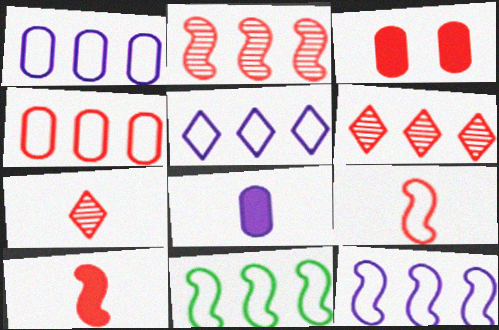[[1, 5, 12], 
[3, 6, 9], 
[4, 5, 11]]